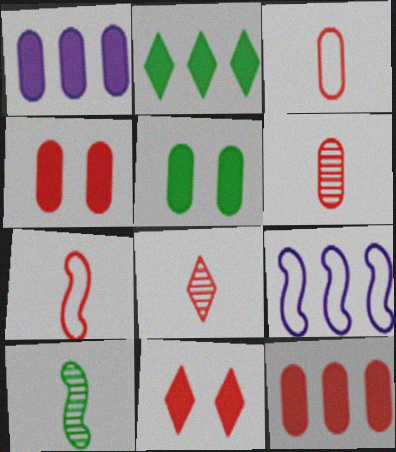[[5, 8, 9]]